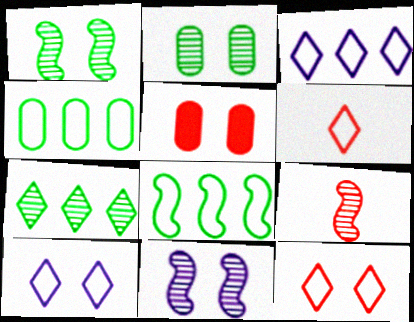[[1, 5, 10]]